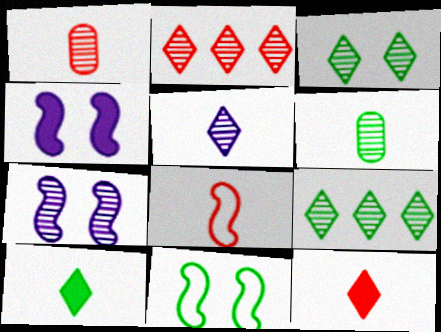[[1, 7, 9], 
[1, 8, 12], 
[2, 3, 5], 
[2, 6, 7]]